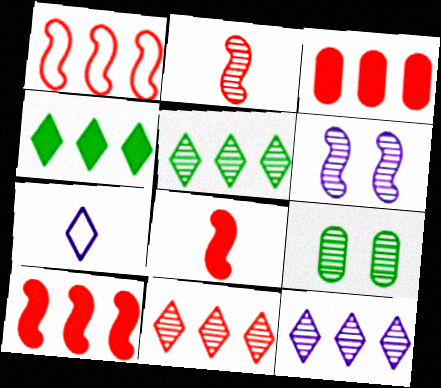[[1, 3, 11], 
[2, 9, 12], 
[5, 11, 12], 
[7, 9, 10]]